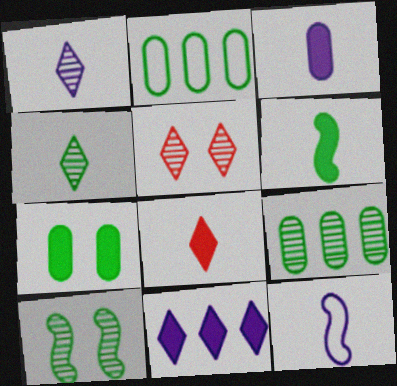[[1, 3, 12], 
[3, 6, 8], 
[4, 9, 10]]